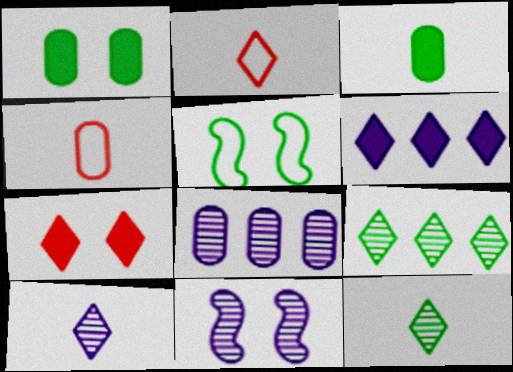[[1, 4, 8], 
[3, 5, 9], 
[8, 10, 11]]